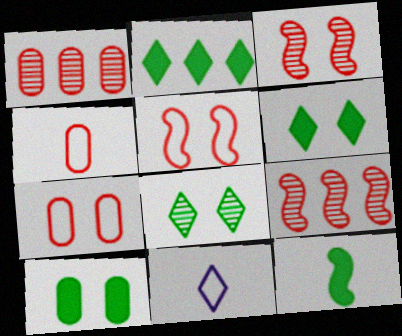[[2, 10, 12], 
[9, 10, 11]]